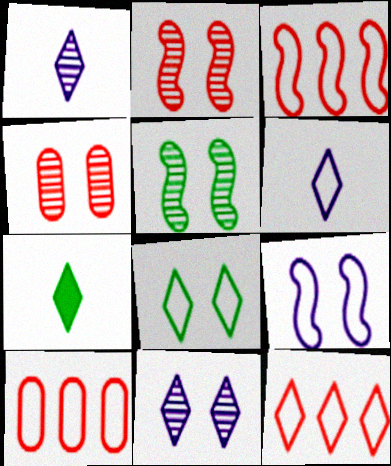[[3, 10, 12], 
[4, 5, 11], 
[6, 8, 12], 
[7, 11, 12]]